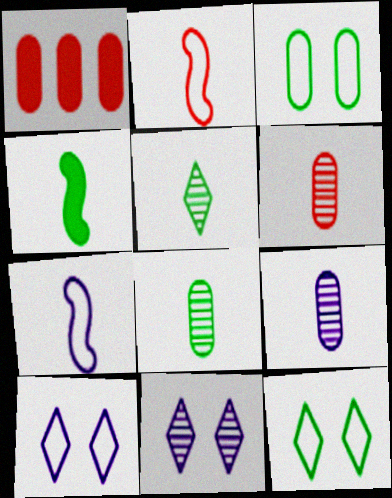[[1, 3, 9], 
[6, 8, 9]]